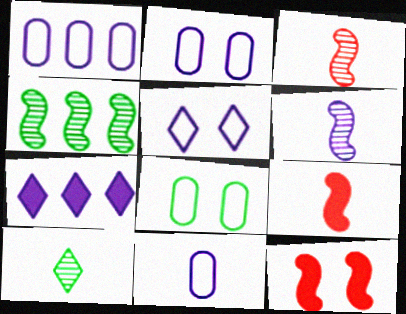[[1, 2, 11], 
[1, 10, 12], 
[2, 6, 7], 
[3, 7, 8], 
[9, 10, 11]]